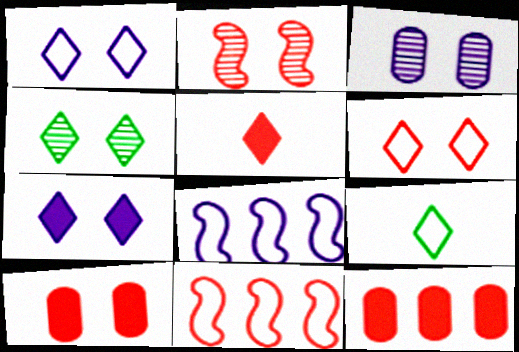[[2, 3, 4], 
[2, 6, 10], 
[4, 6, 7]]